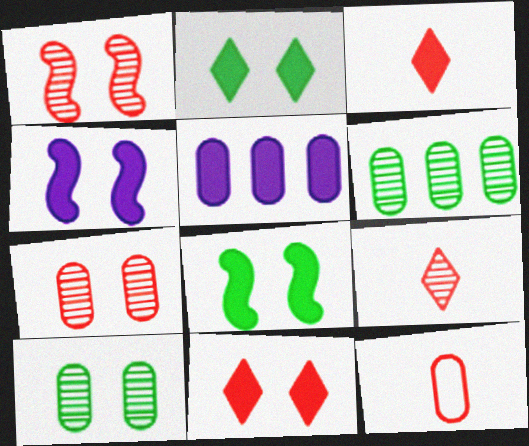[[3, 5, 8], 
[5, 10, 12]]